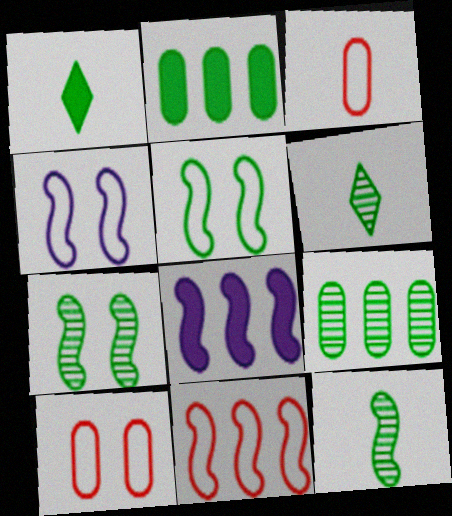[[1, 5, 9], 
[2, 5, 6], 
[6, 7, 9], 
[6, 8, 10]]